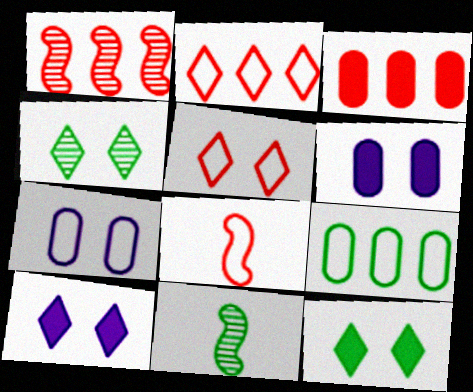[[1, 2, 3], 
[2, 6, 11], 
[4, 5, 10], 
[9, 11, 12]]